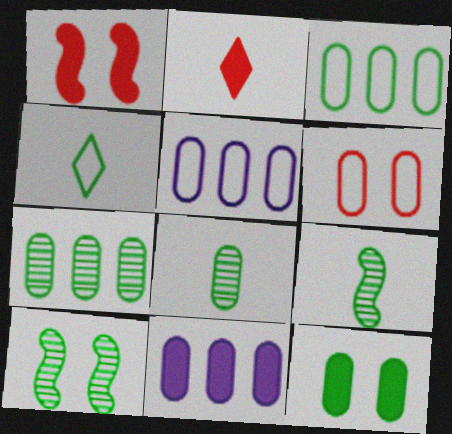[[2, 5, 10], 
[3, 8, 12], 
[6, 8, 11]]